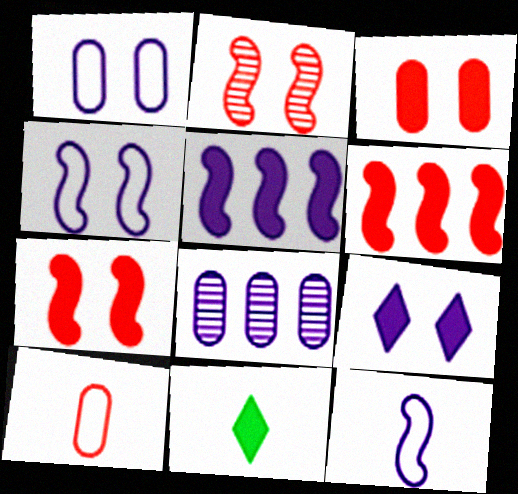[[3, 5, 11], 
[8, 9, 12]]